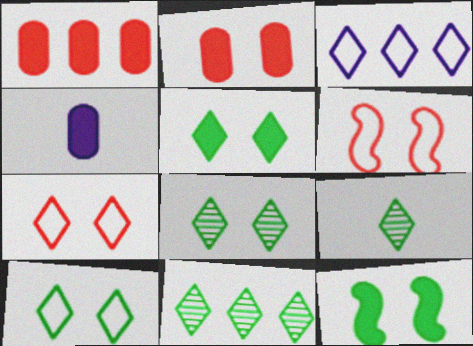[[4, 6, 11], 
[5, 8, 10], 
[8, 9, 11]]